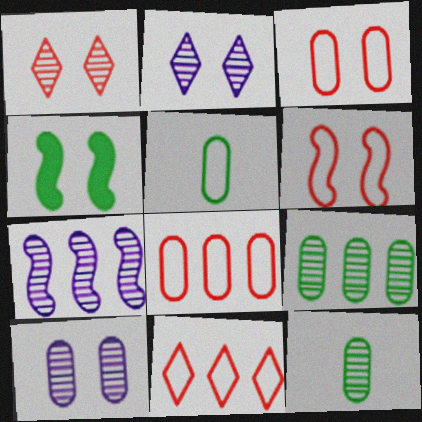[[1, 7, 12], 
[2, 3, 4]]